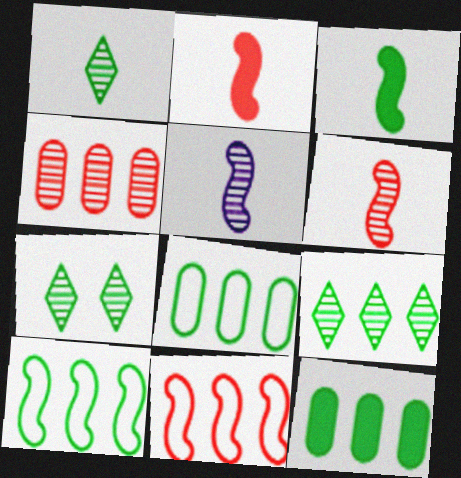[[1, 7, 9], 
[3, 7, 8], 
[4, 5, 7], 
[9, 10, 12]]